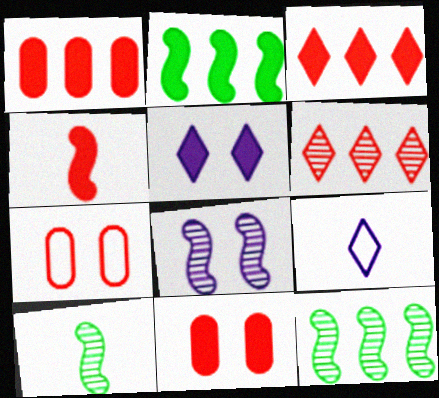[[3, 4, 11], 
[4, 6, 7], 
[9, 11, 12]]